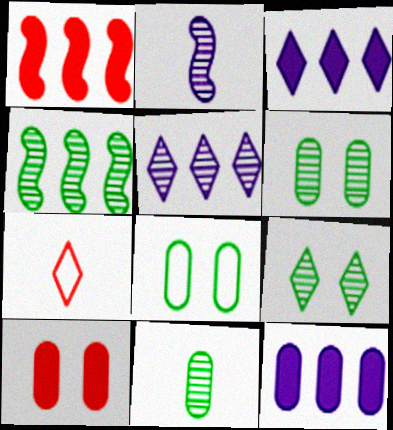[[3, 7, 9], 
[4, 9, 11]]